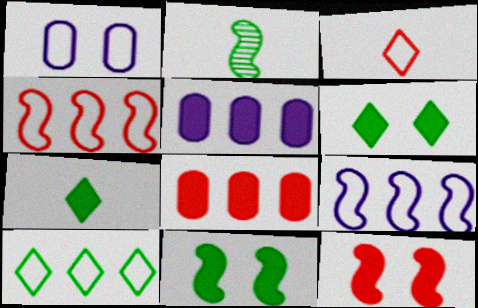[[2, 9, 12], 
[5, 7, 12]]